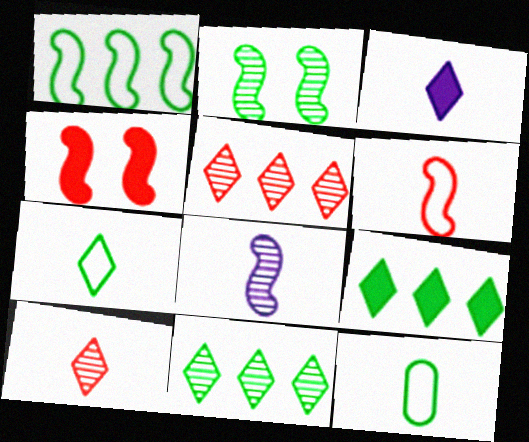[[1, 4, 8], 
[2, 9, 12], 
[3, 7, 10]]